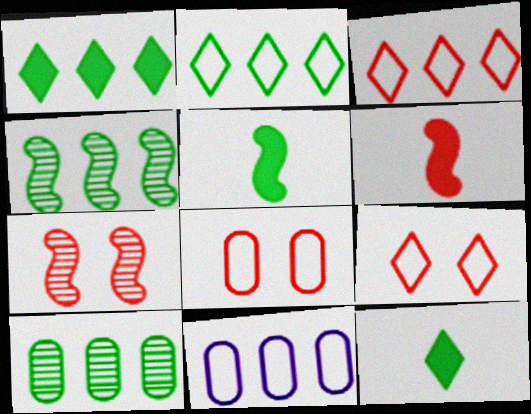[[7, 11, 12]]